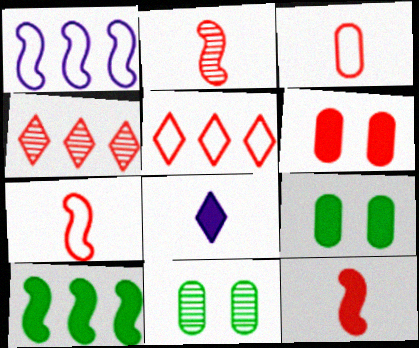[[2, 5, 6], 
[2, 7, 12], 
[4, 6, 7], 
[6, 8, 10]]